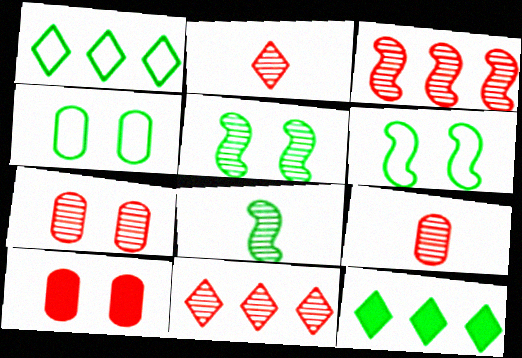[[2, 3, 7], 
[4, 8, 12]]